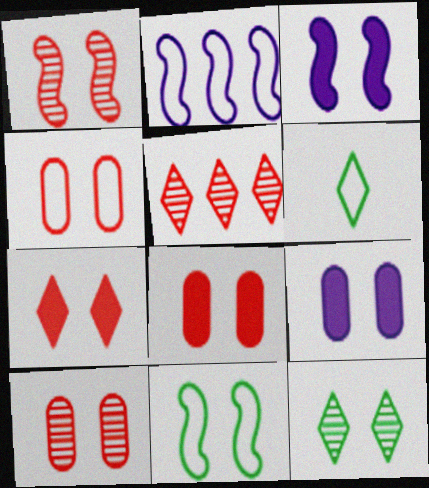[[1, 3, 11], 
[1, 4, 7], 
[2, 4, 6], 
[3, 4, 12], 
[4, 8, 10]]